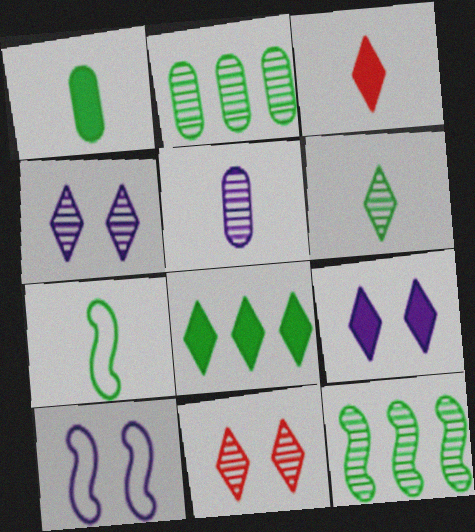[[1, 6, 7], 
[2, 3, 10], 
[3, 5, 7], 
[3, 8, 9], 
[5, 11, 12]]